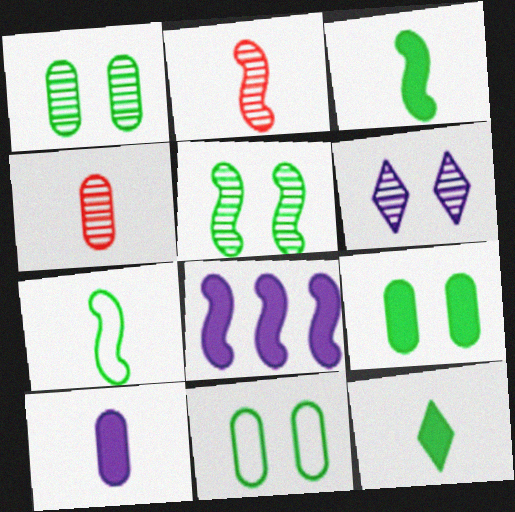[[1, 9, 11]]